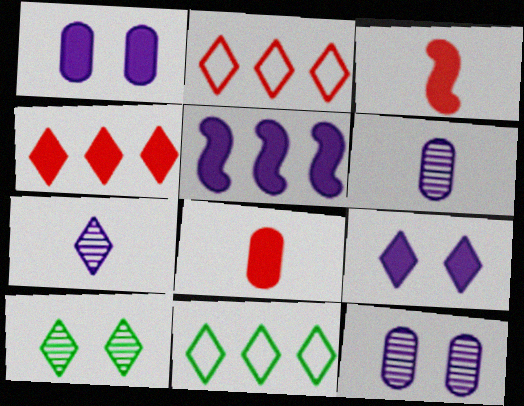[[3, 11, 12]]